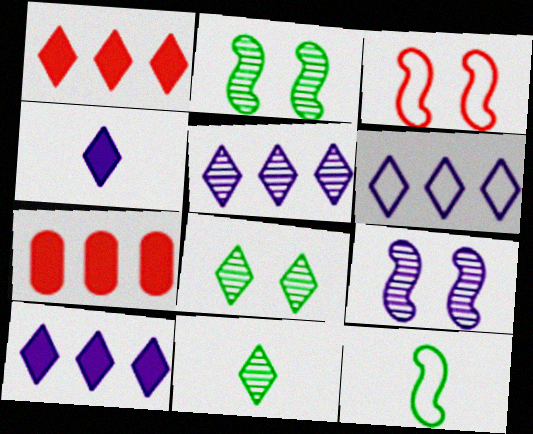[[5, 6, 10]]